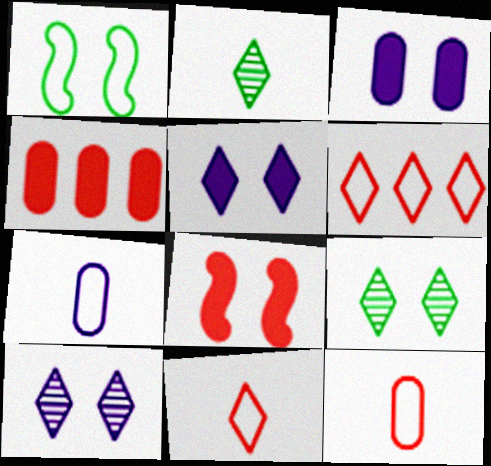[[1, 6, 7], 
[2, 5, 6]]